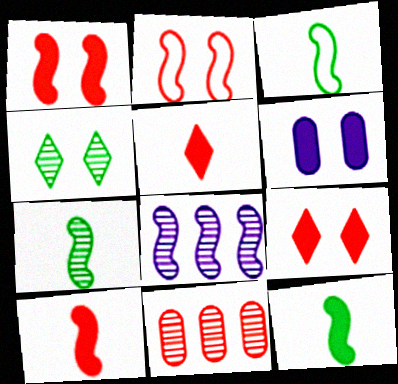[[1, 3, 8], 
[2, 4, 6], 
[2, 5, 11], 
[2, 8, 12], 
[3, 7, 12]]